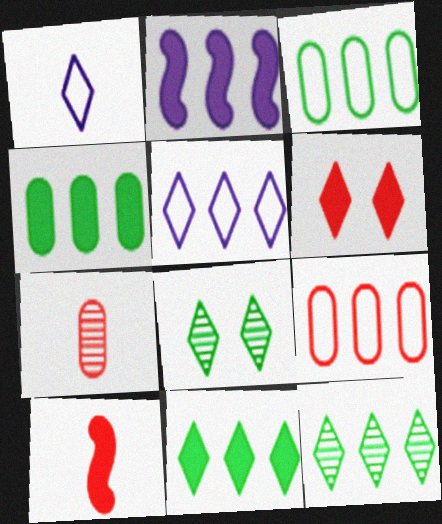[[1, 6, 12], 
[2, 9, 12]]